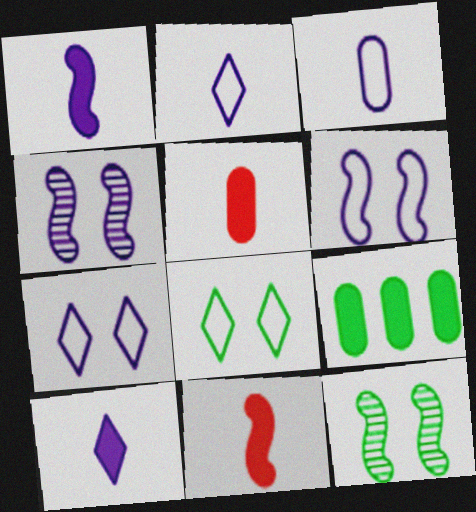[]